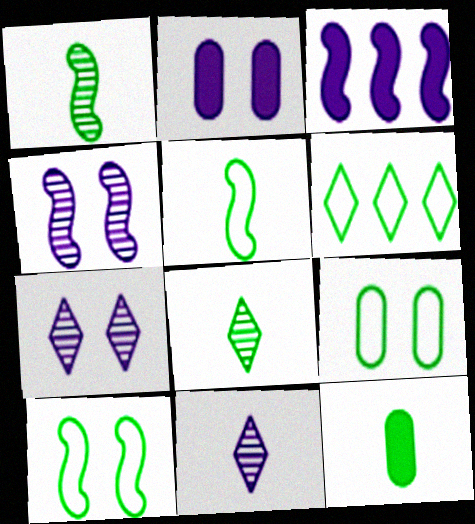[[5, 6, 9], 
[5, 8, 12]]